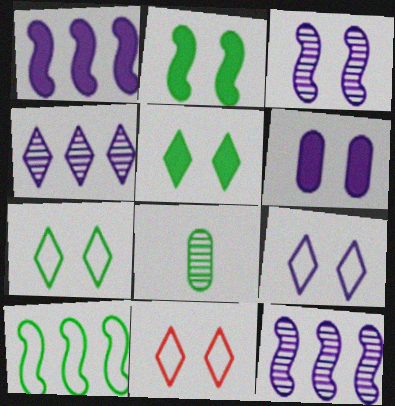[[1, 8, 11], 
[3, 6, 9], 
[5, 8, 10], 
[7, 9, 11]]